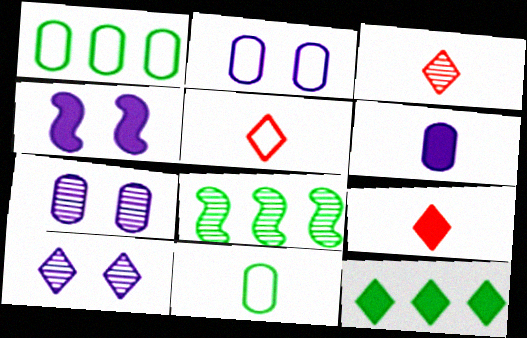[[1, 3, 4], 
[1, 8, 12], 
[2, 4, 10], 
[2, 8, 9], 
[3, 5, 9], 
[3, 7, 8], 
[5, 10, 12]]